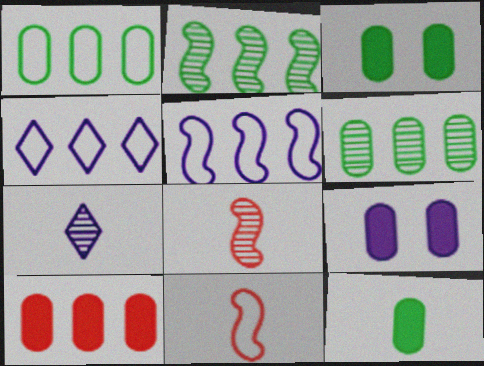[[2, 4, 10], 
[3, 4, 8], 
[5, 7, 9], 
[7, 11, 12], 
[9, 10, 12]]